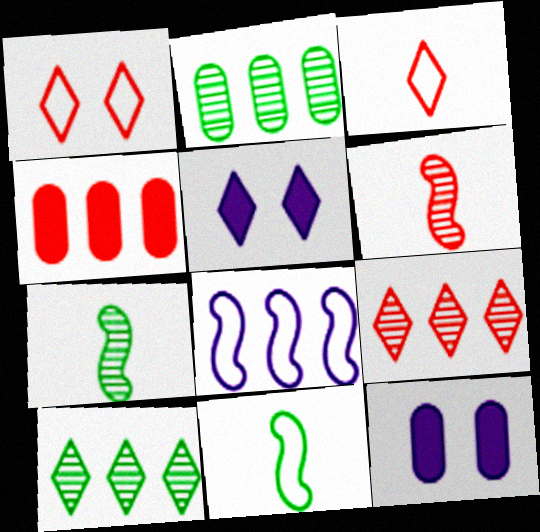[[1, 4, 6], 
[3, 5, 10], 
[4, 8, 10], 
[9, 11, 12]]